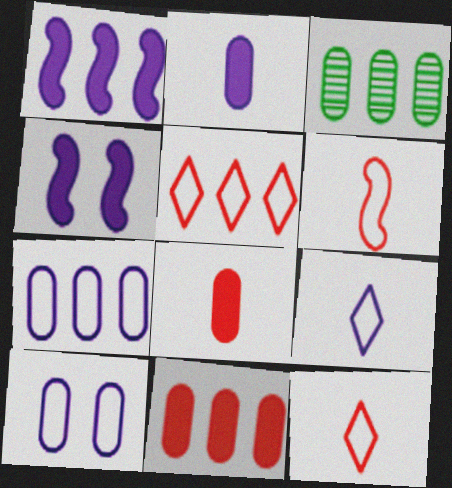[[1, 3, 5], 
[3, 4, 12], 
[3, 7, 11], 
[3, 8, 10]]